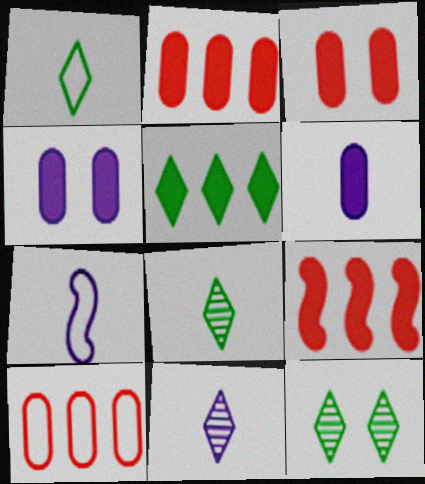[[1, 5, 12], 
[2, 7, 12], 
[6, 7, 11]]